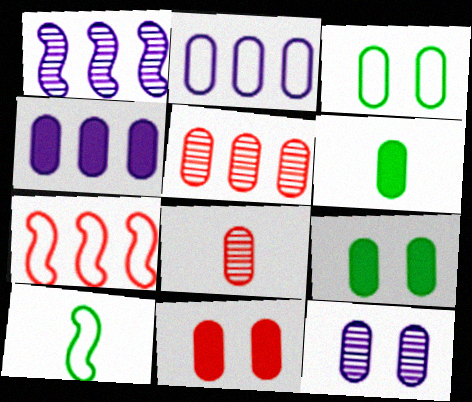[[2, 8, 9], 
[3, 4, 8], 
[3, 11, 12], 
[4, 6, 11]]